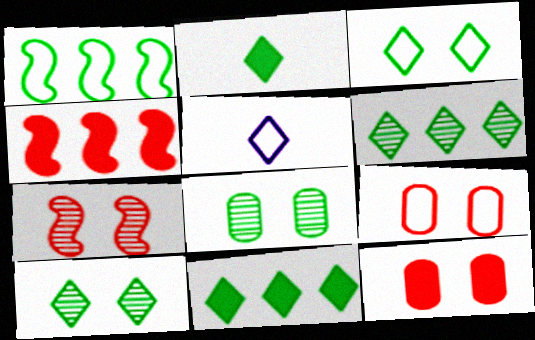[[1, 2, 8], 
[1, 5, 9], 
[2, 3, 6], 
[4, 5, 8]]